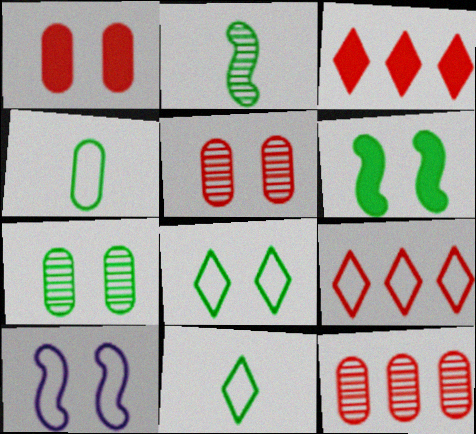[[4, 9, 10], 
[6, 7, 8]]